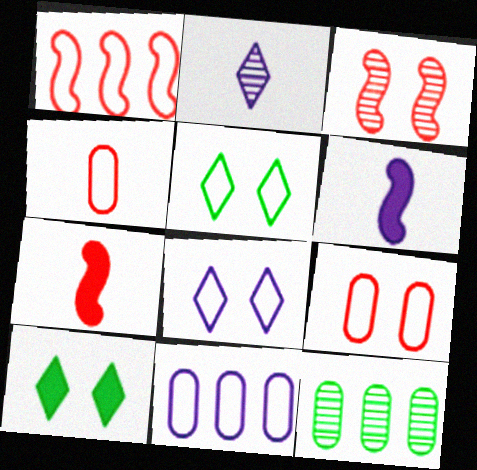[[1, 3, 7], 
[2, 3, 12], 
[7, 8, 12]]